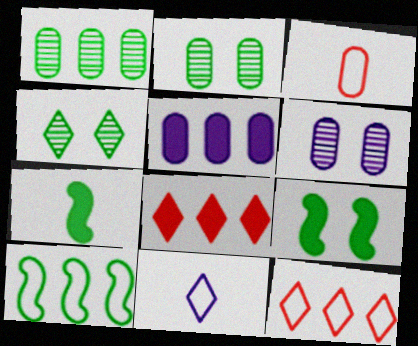[[2, 3, 5], 
[4, 8, 11], 
[6, 7, 12]]